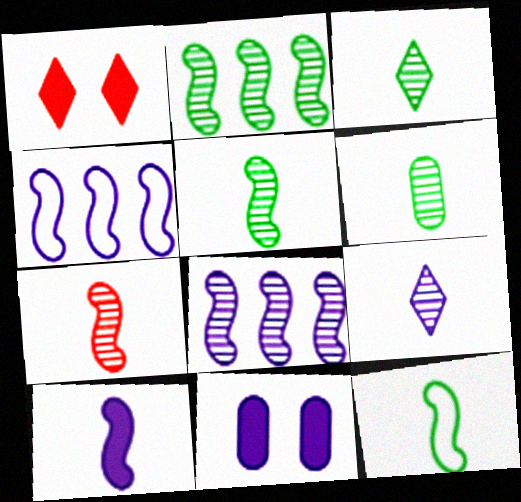[[1, 4, 6], 
[3, 5, 6], 
[4, 9, 11], 
[6, 7, 9], 
[7, 10, 12]]